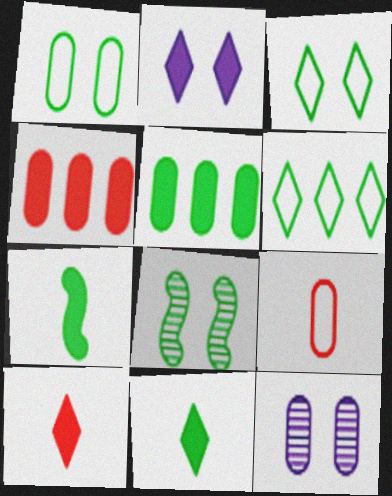[[2, 4, 7], 
[5, 9, 12]]